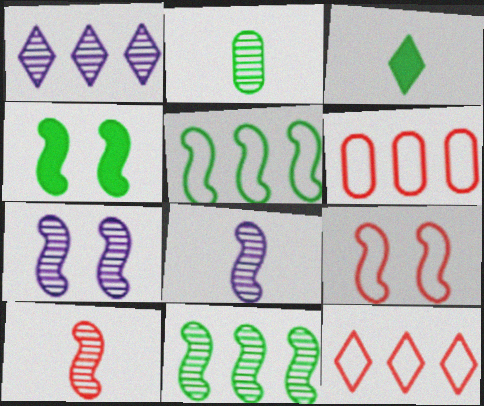[[3, 6, 7], 
[4, 7, 9], 
[7, 10, 11]]